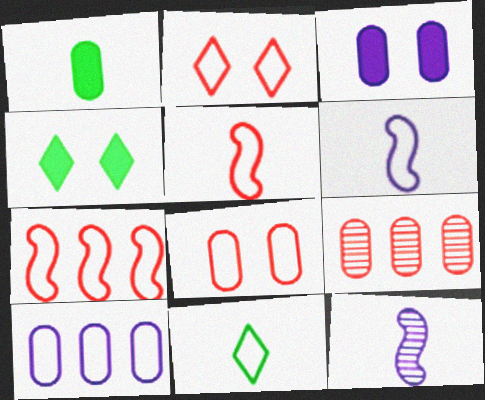[[4, 6, 9]]